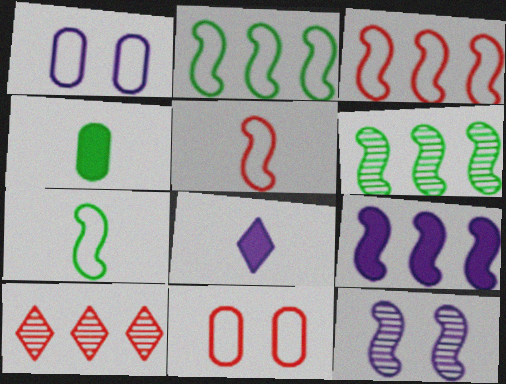[[3, 6, 9], 
[6, 8, 11]]